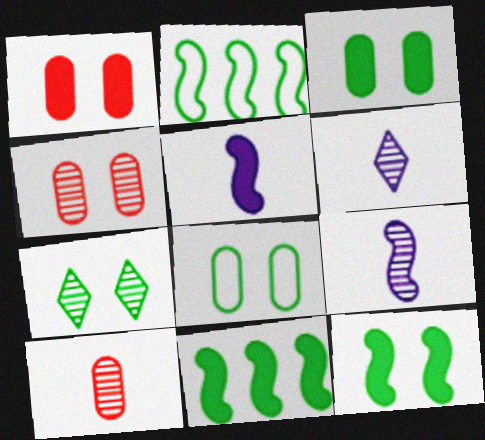[[1, 2, 6], 
[7, 8, 12]]